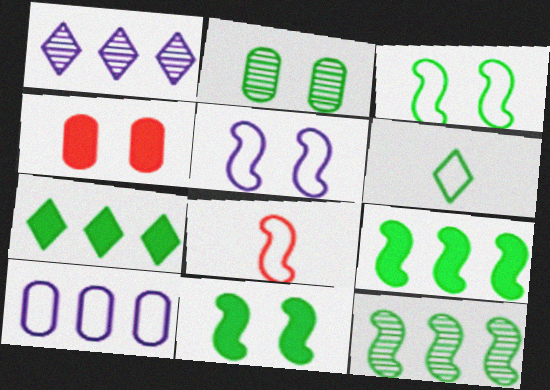[[2, 6, 9]]